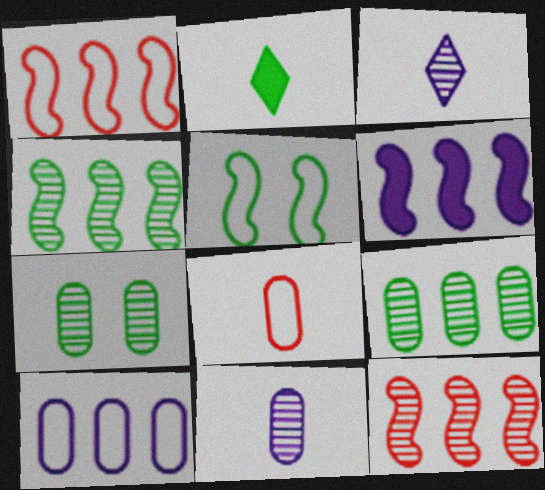[[1, 4, 6], 
[2, 5, 9], 
[3, 7, 12]]